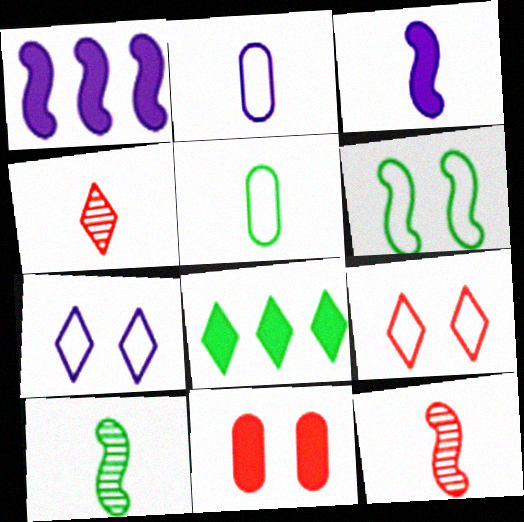[[1, 6, 12], 
[3, 4, 5], 
[3, 8, 11], 
[4, 7, 8]]